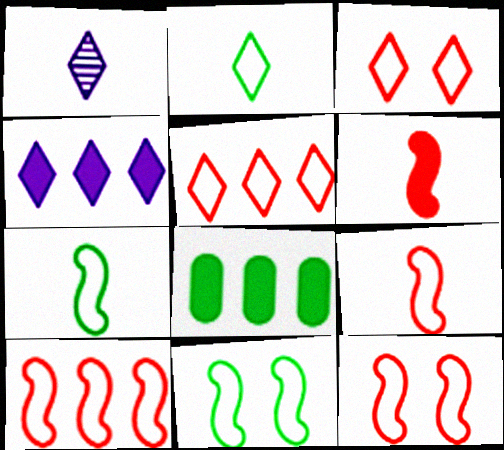[[1, 8, 12], 
[9, 10, 12]]